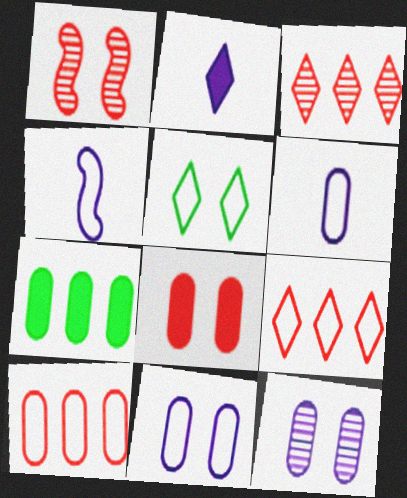[[2, 3, 5], 
[4, 5, 10]]